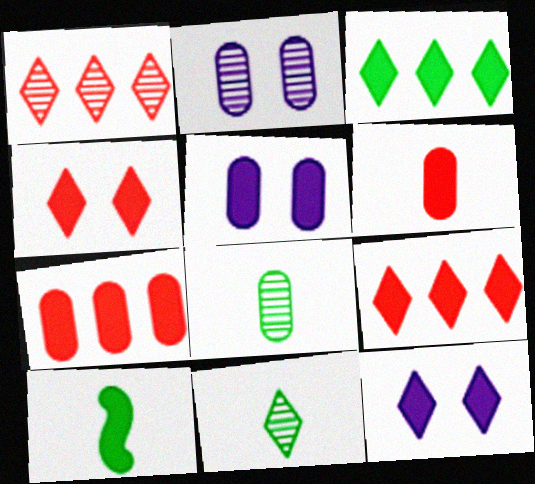[[5, 9, 10], 
[7, 10, 12]]